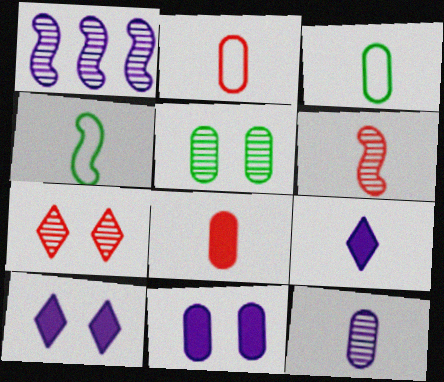[[3, 6, 9], 
[3, 8, 12]]